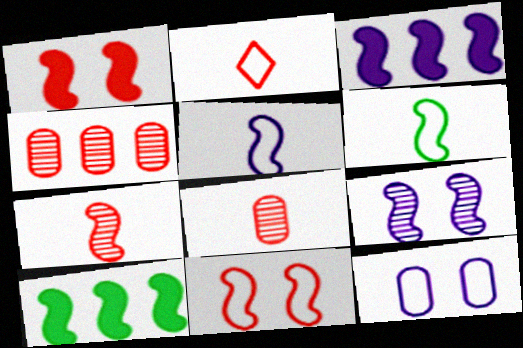[[1, 2, 4], 
[3, 5, 9]]